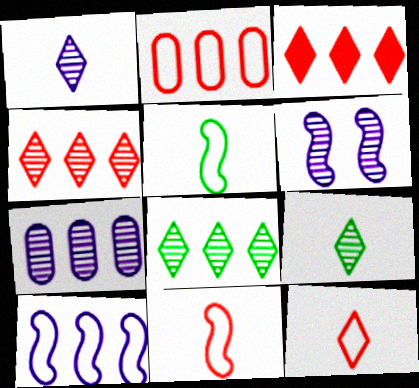[[1, 6, 7]]